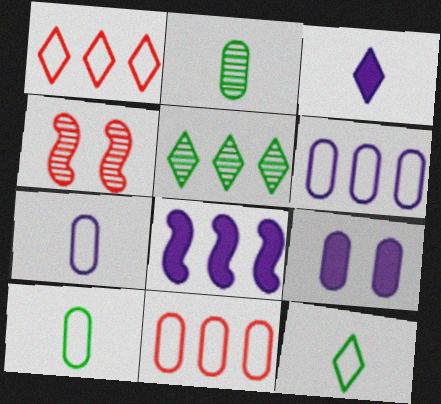[[2, 9, 11], 
[3, 8, 9], 
[5, 8, 11]]